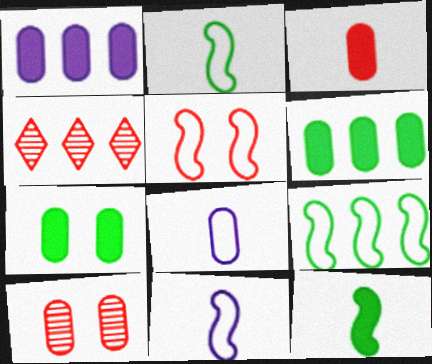[[1, 3, 7], 
[1, 4, 9], 
[3, 4, 5], 
[4, 7, 11], 
[5, 9, 11], 
[6, 8, 10]]